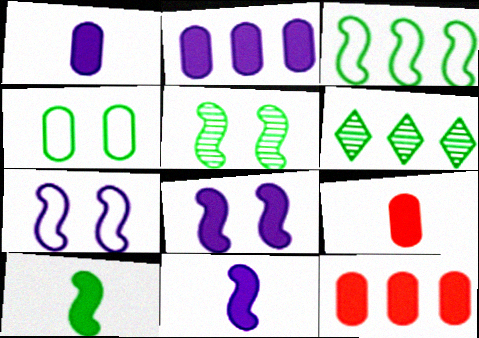[[3, 5, 10], 
[4, 6, 10], 
[6, 7, 9]]